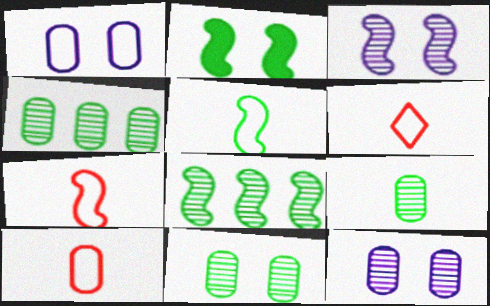[[2, 5, 8], 
[4, 9, 11], 
[6, 7, 10]]